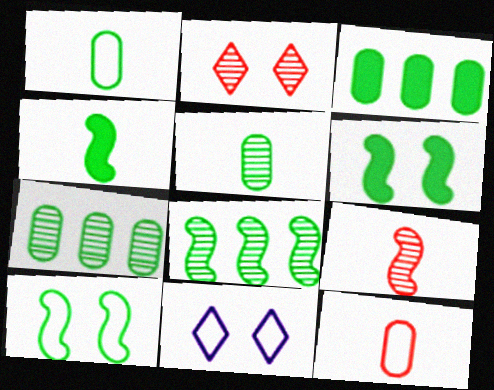[[3, 9, 11], 
[4, 8, 10]]